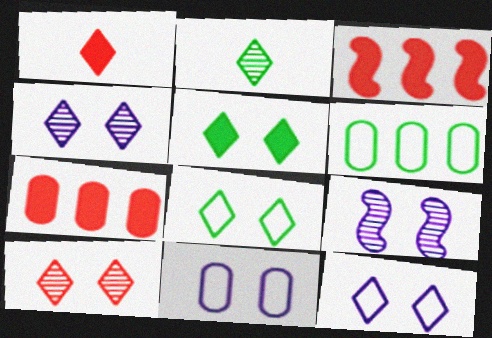[[1, 6, 9], 
[2, 3, 11], 
[5, 10, 12]]